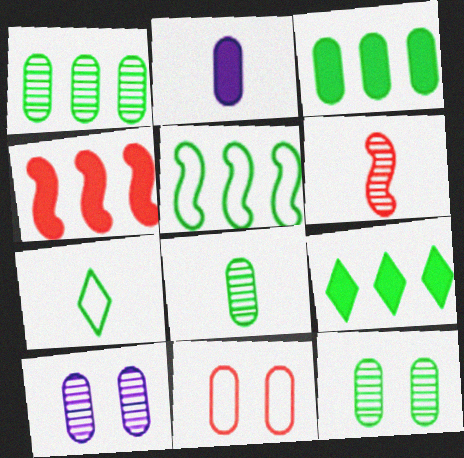[[1, 2, 11], 
[1, 5, 9], 
[1, 8, 12], 
[2, 6, 7], 
[4, 7, 10]]